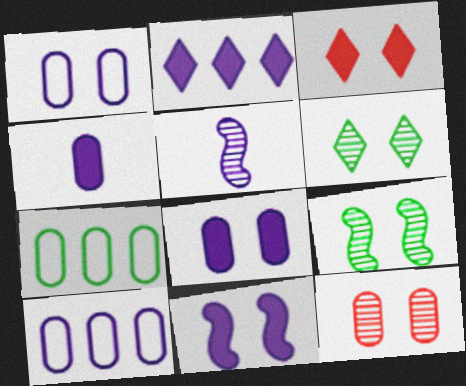[[1, 2, 5], 
[1, 3, 9], 
[2, 4, 11], 
[3, 5, 7], 
[4, 7, 12]]